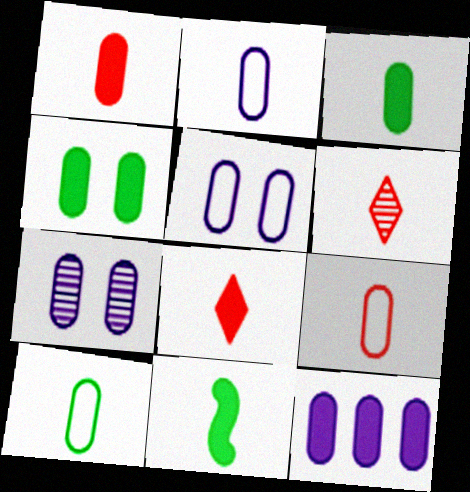[[1, 4, 12], 
[2, 6, 11], 
[2, 7, 12], 
[2, 9, 10]]